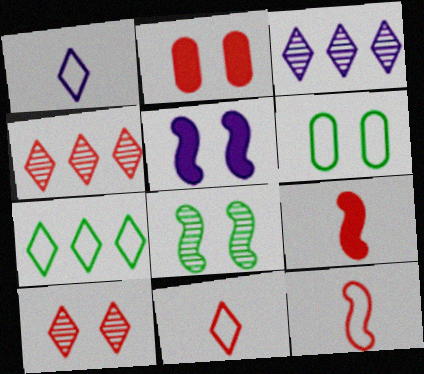[[2, 4, 12], 
[3, 6, 9], 
[5, 6, 10]]